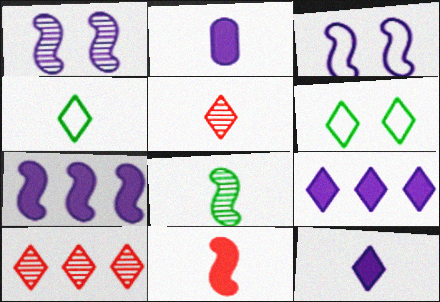[[4, 5, 12], 
[5, 6, 9], 
[6, 10, 12]]